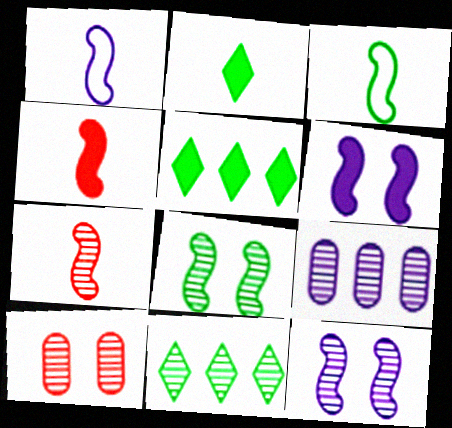[[1, 5, 10]]